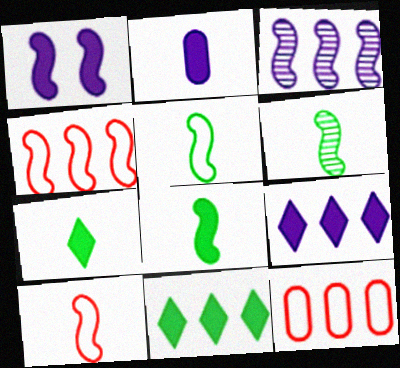[[1, 2, 9], 
[1, 4, 6], 
[3, 11, 12], 
[5, 6, 8]]